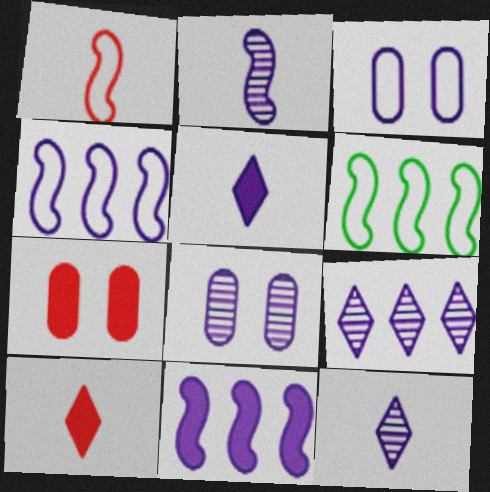[[2, 8, 9], 
[3, 11, 12], 
[4, 5, 8], 
[6, 7, 12], 
[6, 8, 10]]